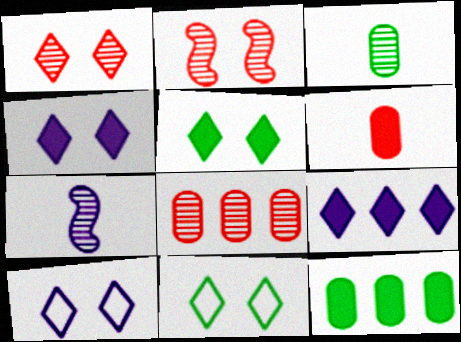[[1, 4, 11], 
[1, 5, 10]]